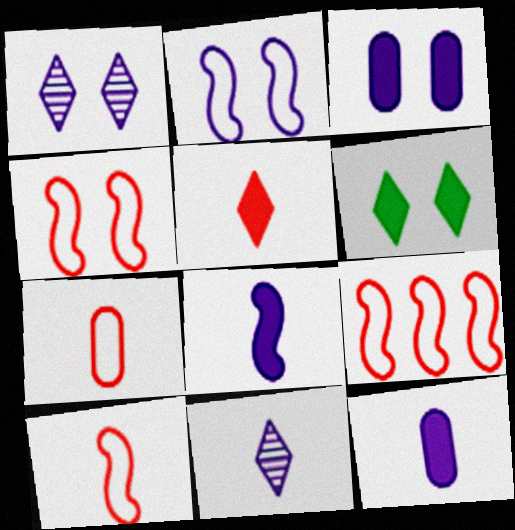[[1, 2, 3], 
[4, 9, 10]]